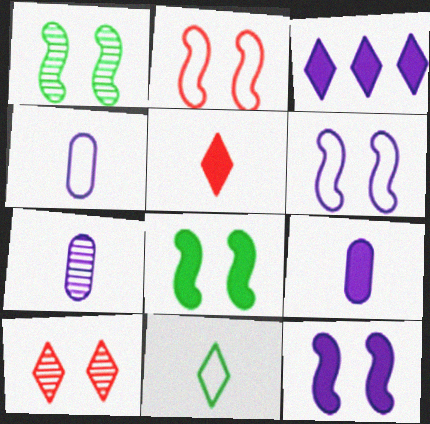[[1, 2, 12], 
[3, 6, 7], 
[3, 9, 12], 
[3, 10, 11], 
[4, 7, 9]]